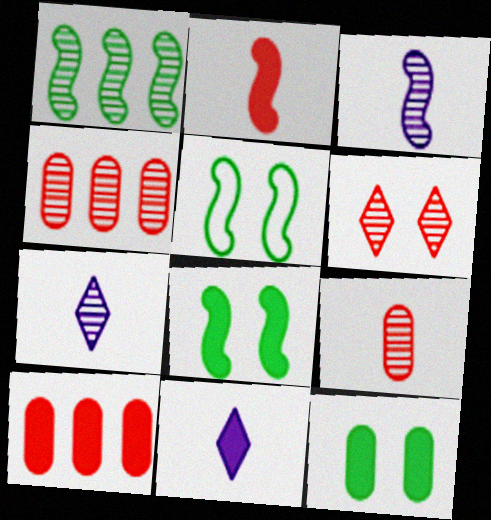[[4, 5, 11], 
[5, 7, 10], 
[8, 10, 11]]